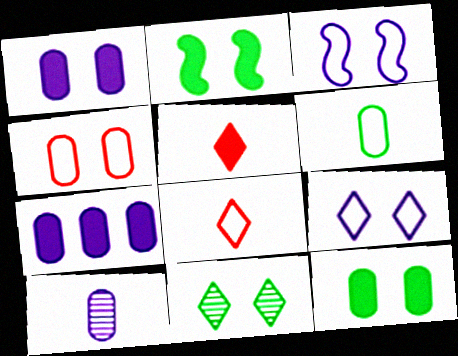[[2, 5, 7]]